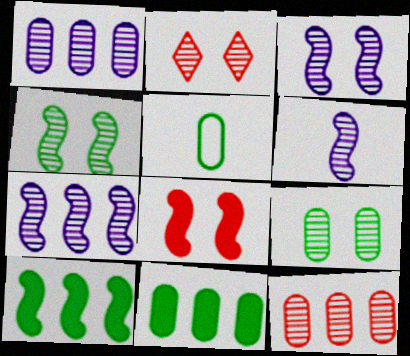[[2, 3, 9], 
[3, 6, 7], 
[5, 9, 11]]